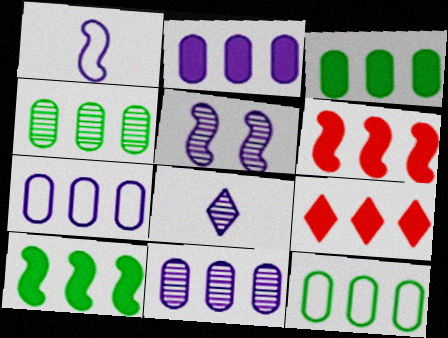[[2, 7, 11], 
[2, 9, 10], 
[3, 4, 12], 
[5, 8, 11]]